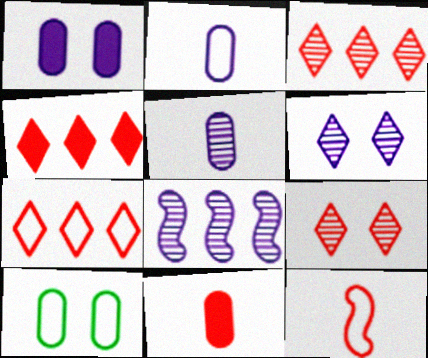[[3, 4, 7], 
[5, 6, 8]]